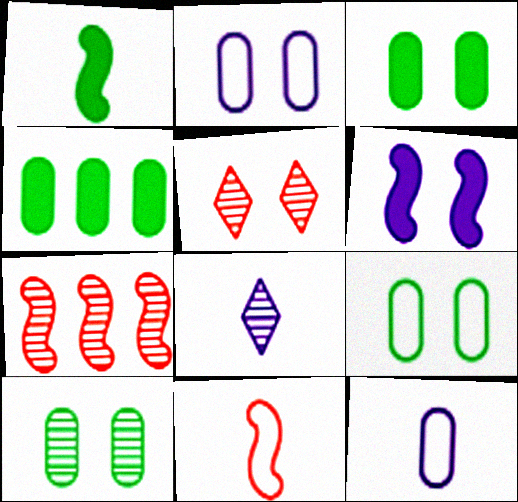[[3, 9, 10], 
[5, 6, 9], 
[7, 8, 10]]